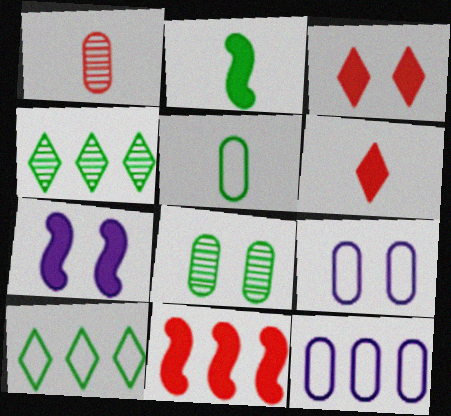[[1, 7, 10], 
[2, 7, 11], 
[2, 8, 10], 
[4, 11, 12]]